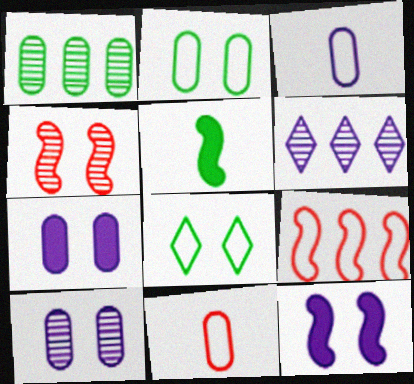[[1, 5, 8], 
[1, 7, 11], 
[3, 6, 12], 
[3, 8, 9], 
[4, 7, 8]]